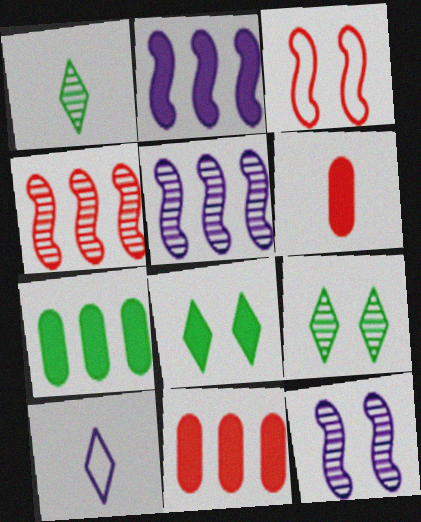[[2, 6, 8]]